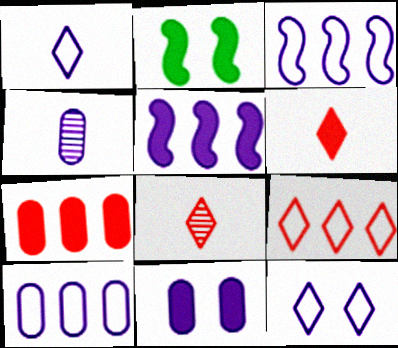[[2, 4, 9], 
[2, 8, 10], 
[4, 5, 12], 
[4, 10, 11]]